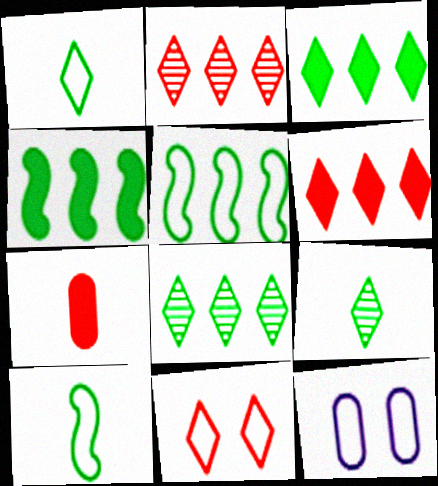[]